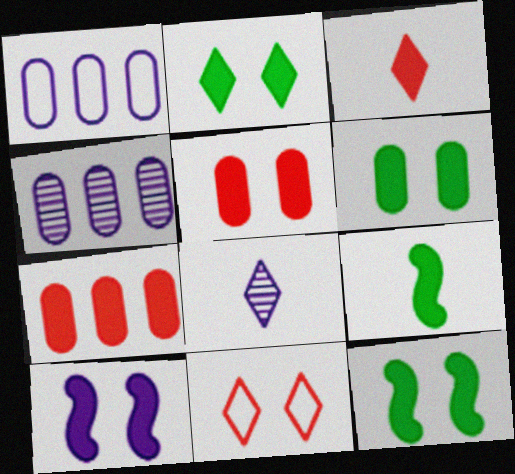[[1, 8, 10], 
[2, 5, 10], 
[2, 6, 12], 
[4, 9, 11]]